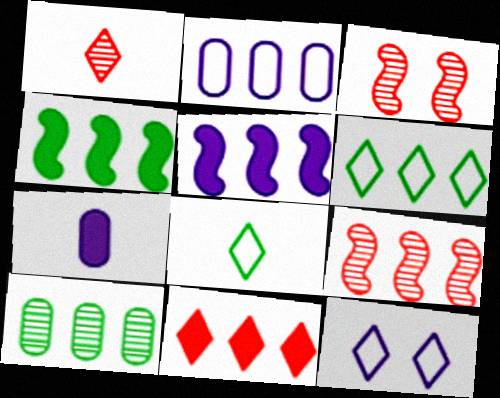[[3, 6, 7], 
[4, 6, 10]]